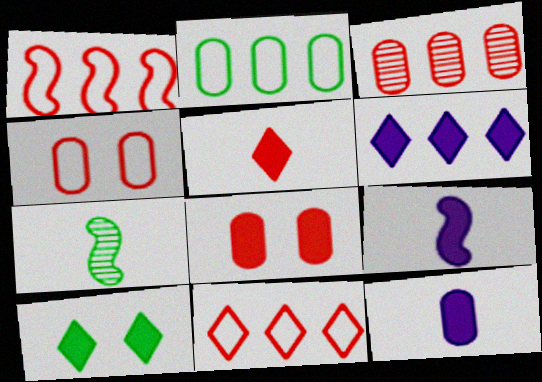[[2, 7, 10], 
[4, 6, 7], 
[5, 6, 10]]